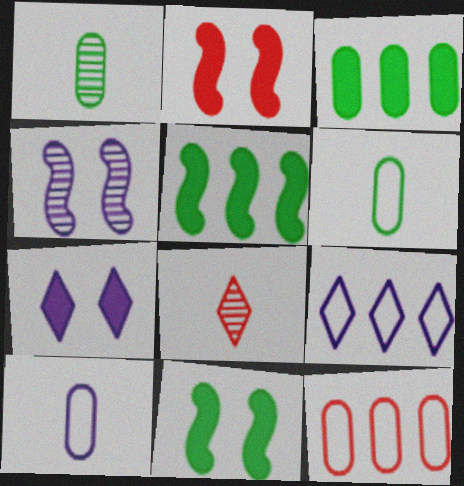[[1, 2, 9], 
[2, 8, 12]]